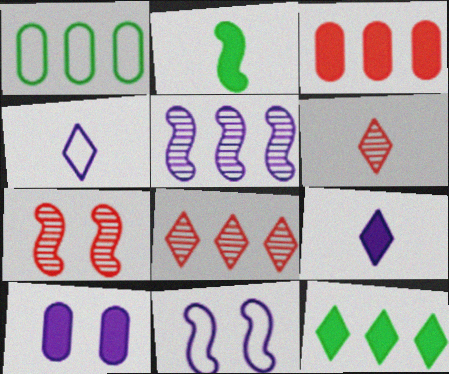[[1, 7, 9], 
[4, 5, 10]]